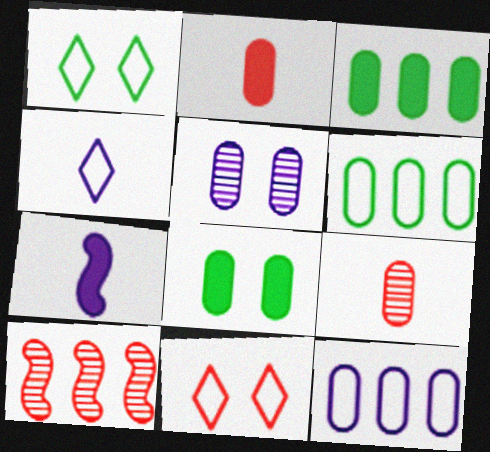[[2, 5, 6], 
[2, 10, 11], 
[4, 8, 10], 
[8, 9, 12]]